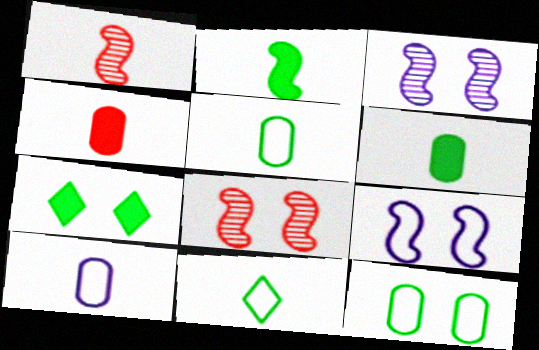[]